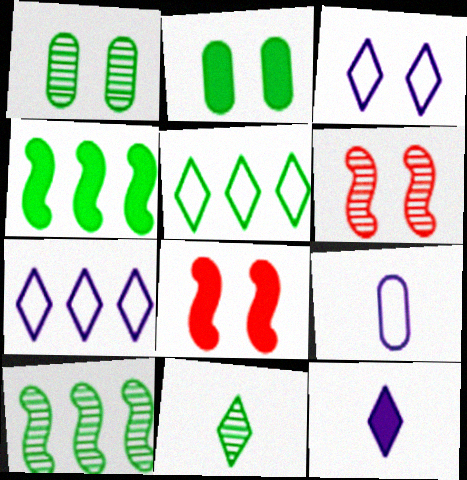[[1, 3, 8], 
[1, 10, 11], 
[2, 3, 6]]